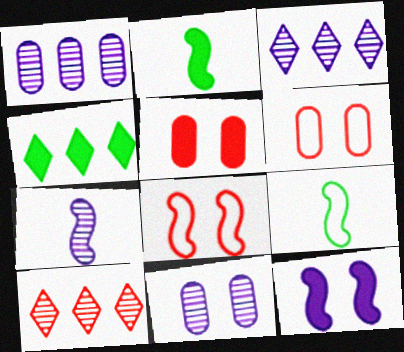[[2, 3, 6], 
[3, 5, 9], 
[3, 7, 11], 
[4, 6, 7]]